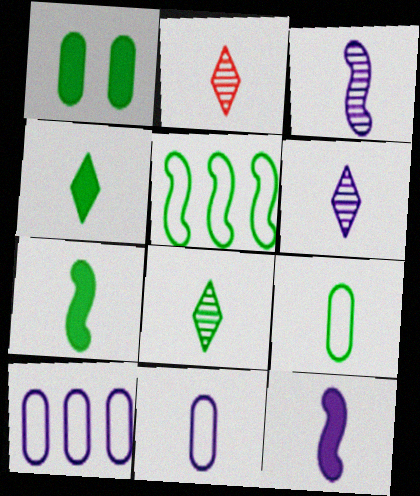[[1, 5, 8], 
[2, 6, 8], 
[2, 7, 11], 
[2, 9, 12], 
[6, 11, 12], 
[7, 8, 9]]